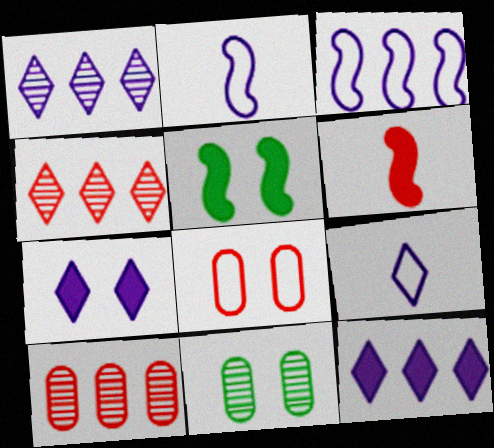[[1, 7, 9], 
[4, 6, 8], 
[5, 9, 10]]